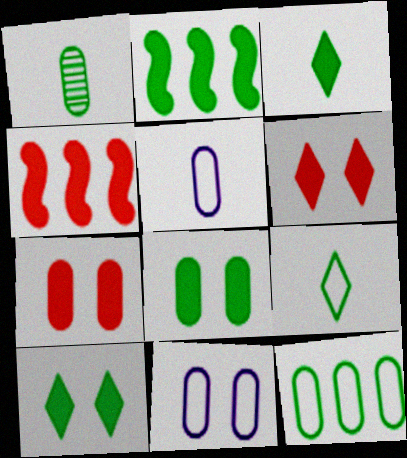[[1, 8, 12], 
[2, 3, 8]]